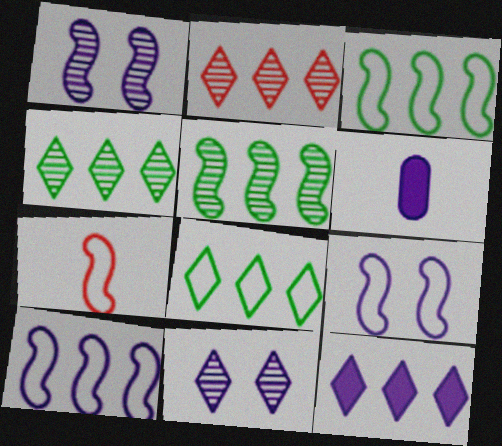[[2, 8, 12], 
[3, 7, 9], 
[6, 10, 11]]